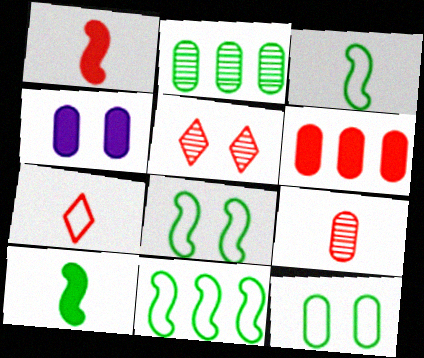[[1, 7, 9], 
[3, 8, 11], 
[4, 5, 8]]